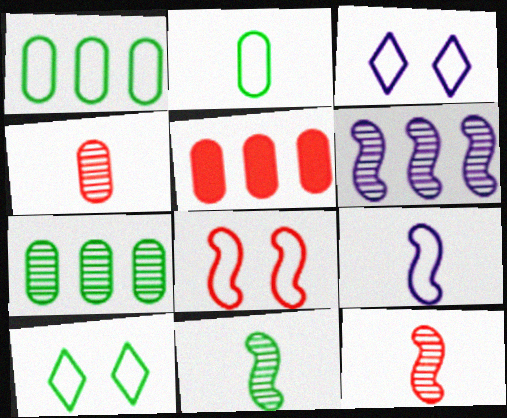[[3, 5, 11]]